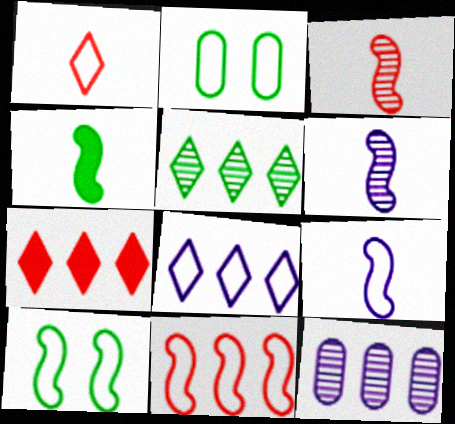[[2, 4, 5], 
[2, 6, 7], 
[3, 4, 9], 
[5, 7, 8], 
[9, 10, 11]]